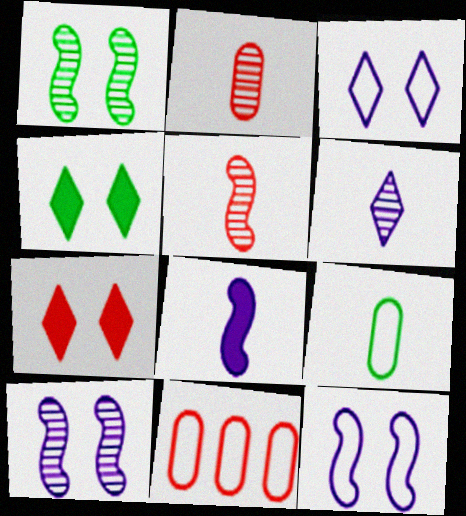[[5, 7, 11]]